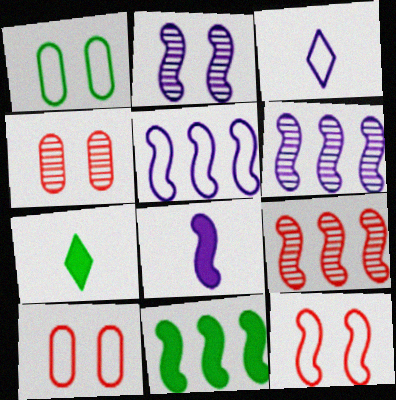[[2, 5, 8], 
[3, 4, 11], 
[4, 5, 7], 
[5, 9, 11], 
[6, 7, 10]]